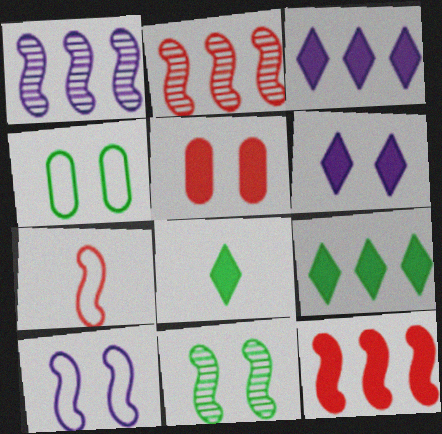[]